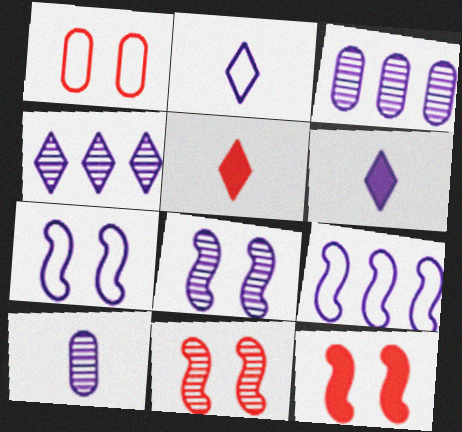[[3, 6, 7], 
[4, 8, 10]]